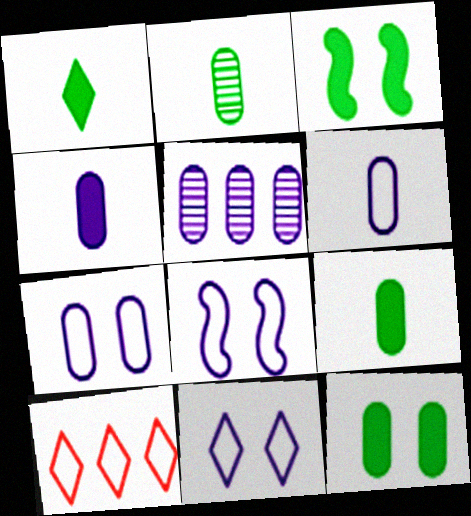[[4, 5, 7], 
[7, 8, 11]]